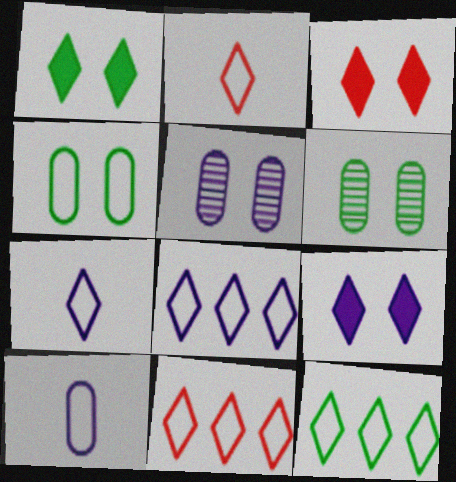[[1, 3, 9], 
[8, 11, 12]]